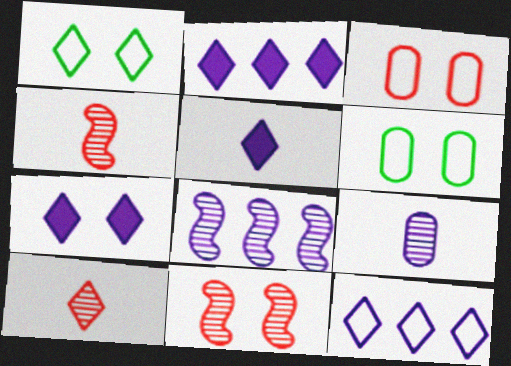[[1, 2, 10], 
[2, 4, 6], 
[2, 5, 7], 
[6, 7, 11]]